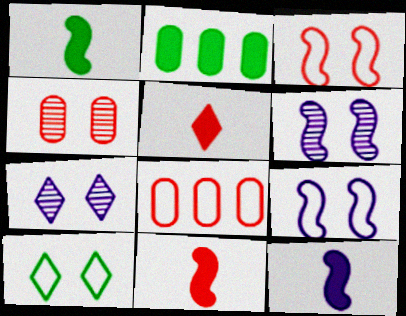[[1, 7, 8], 
[1, 11, 12]]